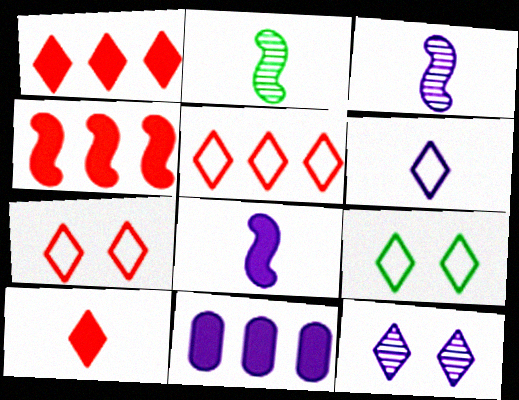[[2, 7, 11], 
[5, 6, 9]]